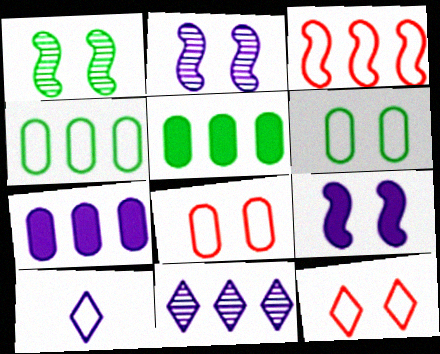[[2, 7, 10], 
[3, 5, 11], 
[3, 6, 10]]